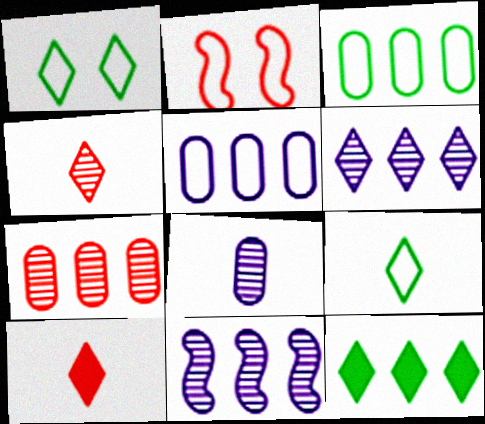[[1, 6, 10], 
[2, 5, 9], 
[2, 7, 10], 
[2, 8, 12]]